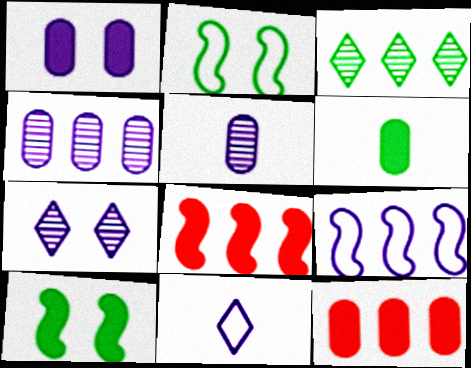[[1, 6, 12], 
[2, 3, 6], 
[3, 9, 12]]